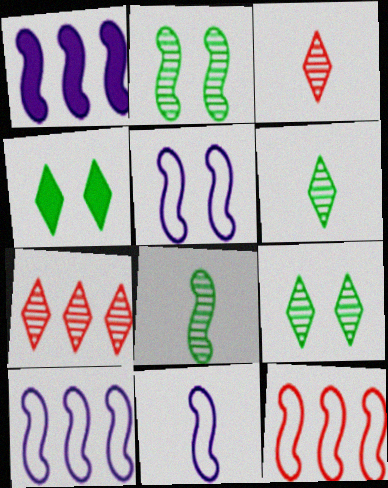[[5, 10, 11]]